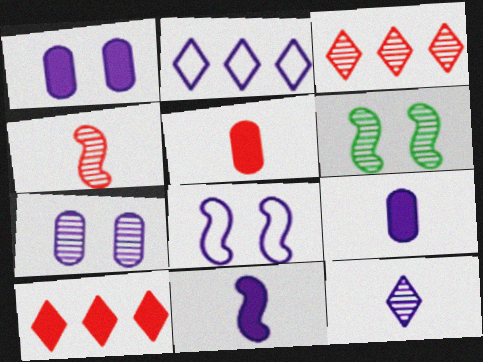[[2, 5, 6], 
[2, 7, 11]]